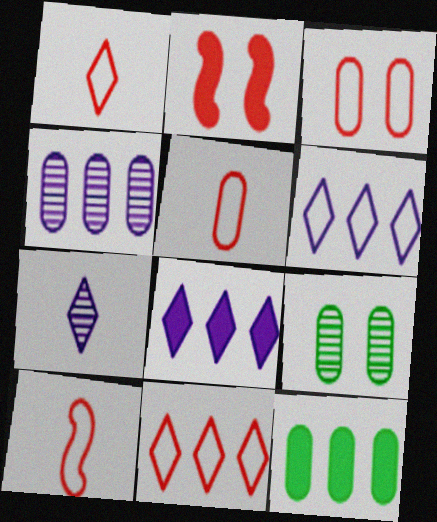[[1, 5, 10], 
[3, 10, 11], 
[8, 9, 10]]